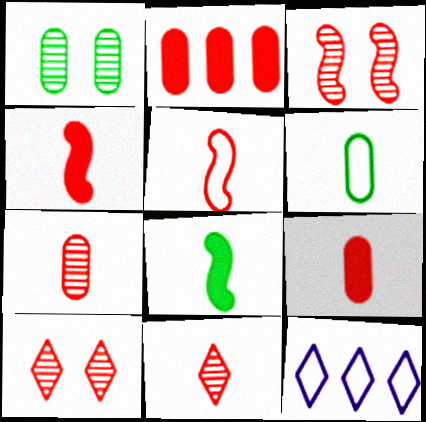[[1, 4, 12], 
[2, 5, 10], 
[5, 9, 11]]